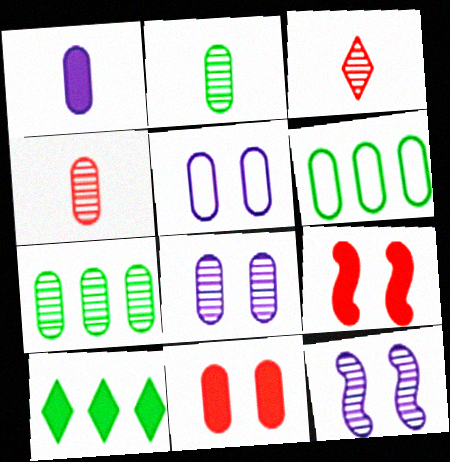[[1, 9, 10], 
[3, 7, 12], 
[4, 7, 8]]